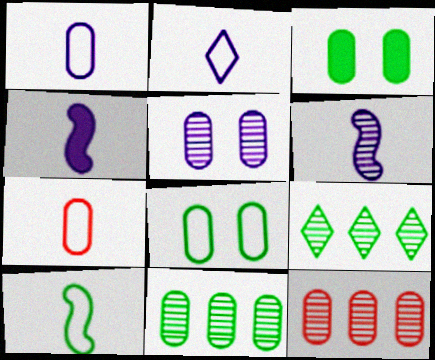[[1, 3, 12], 
[2, 7, 10], 
[3, 9, 10]]